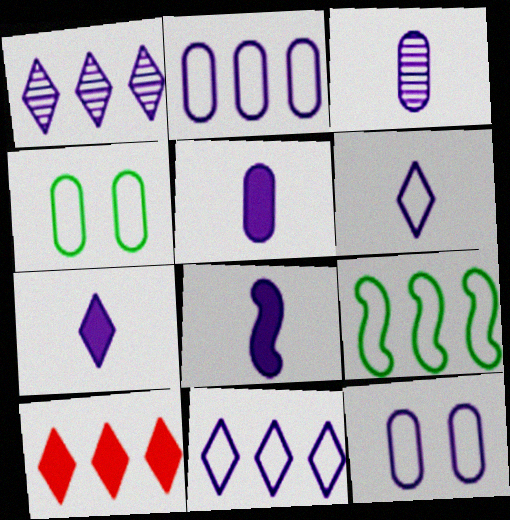[[1, 8, 12], 
[3, 6, 8], 
[5, 7, 8]]